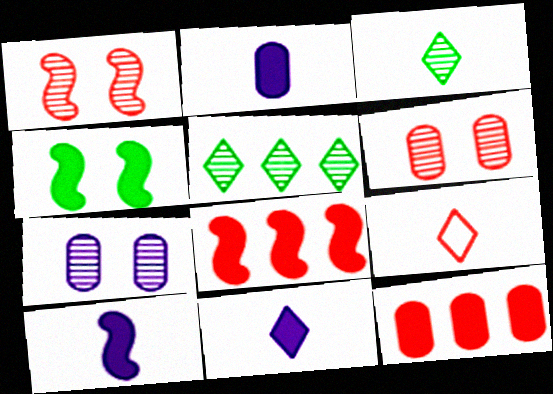[[1, 9, 12], 
[2, 10, 11], 
[3, 9, 11], 
[4, 8, 10], 
[4, 11, 12], 
[6, 8, 9]]